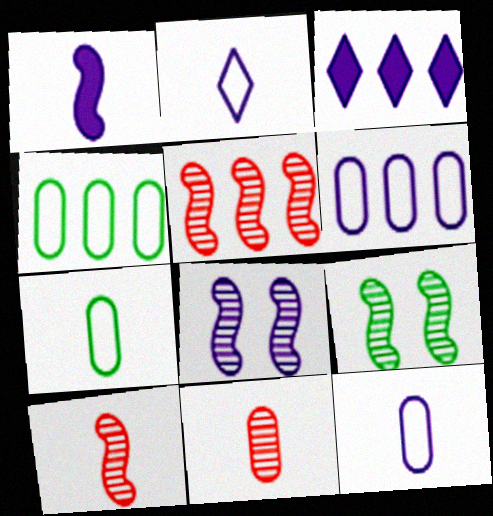[[3, 4, 5], 
[3, 8, 12]]